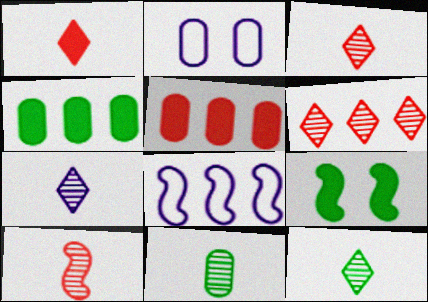[[2, 5, 11], 
[3, 7, 12], 
[4, 6, 8], 
[7, 10, 11], 
[8, 9, 10]]